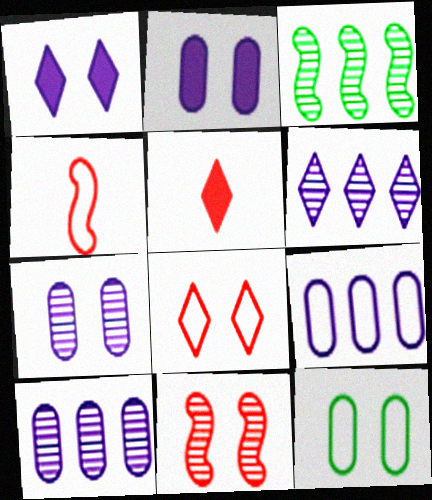[[1, 11, 12]]